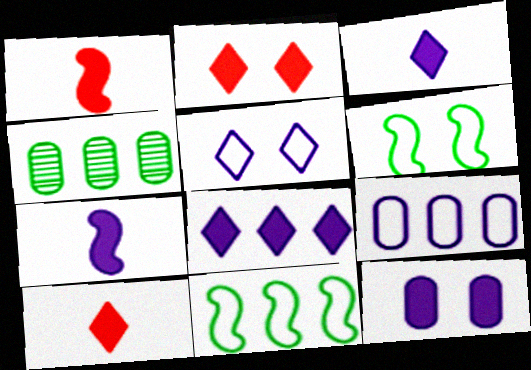[[1, 4, 5], 
[7, 8, 12]]